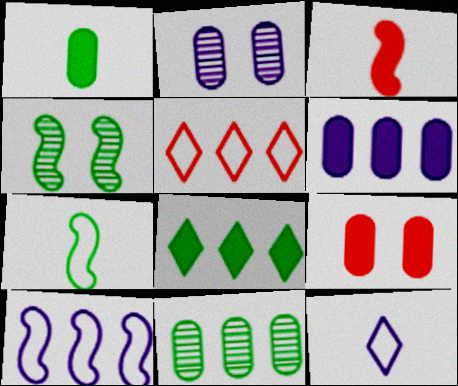[[1, 6, 9], 
[3, 4, 10]]